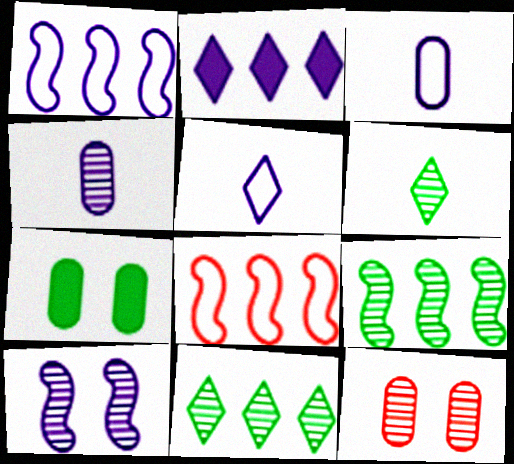[[2, 3, 10]]